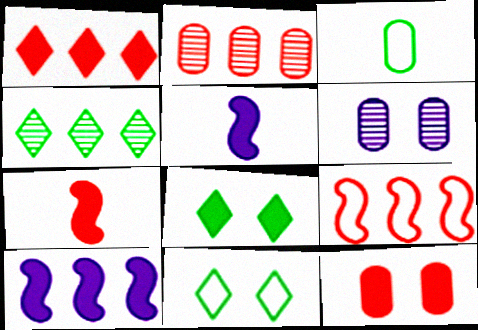[[1, 2, 9], 
[1, 7, 12], 
[2, 5, 11]]